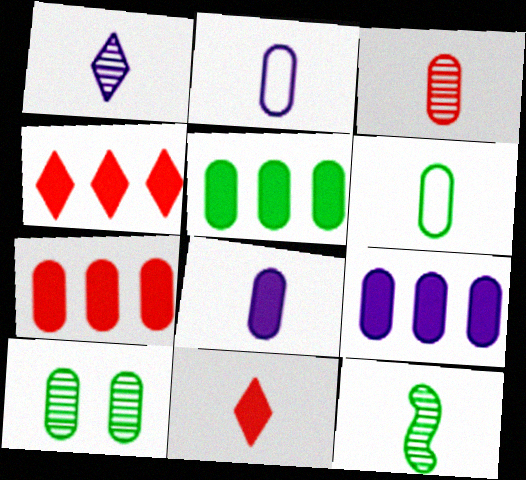[[1, 3, 12], 
[2, 7, 10], 
[2, 11, 12], 
[3, 6, 8], 
[5, 6, 10], 
[5, 7, 9]]